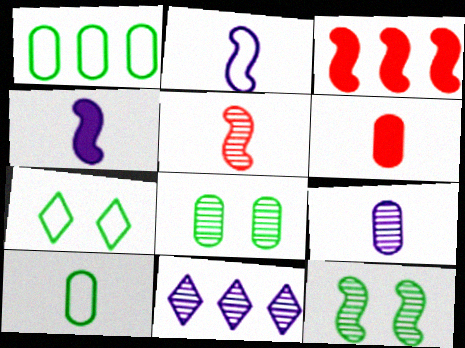[[1, 3, 11], 
[2, 3, 12], 
[3, 7, 9], 
[5, 8, 11], 
[6, 9, 10]]